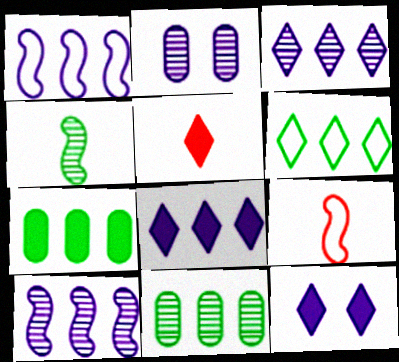[[9, 11, 12]]